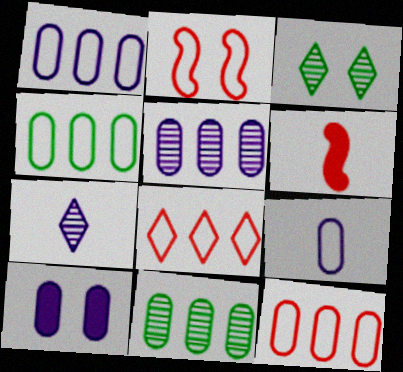[[1, 3, 6], 
[1, 4, 12], 
[2, 3, 10], 
[5, 9, 10]]